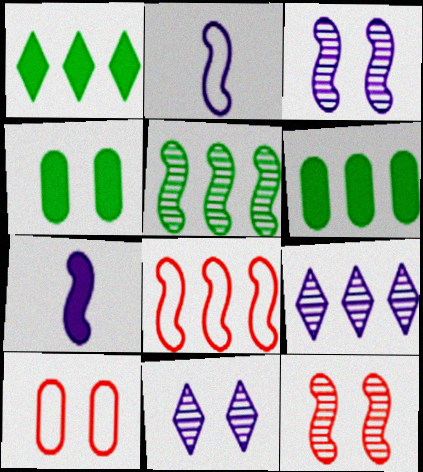[[6, 8, 9]]